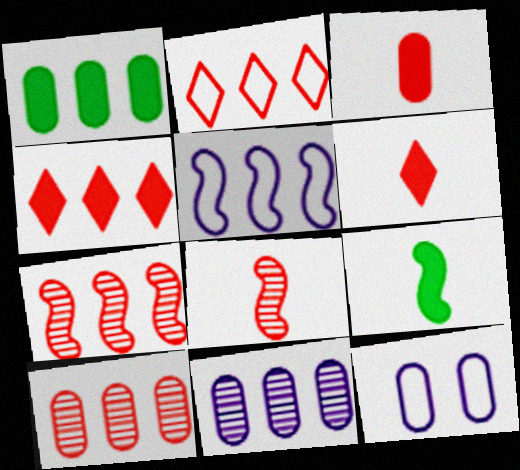[]